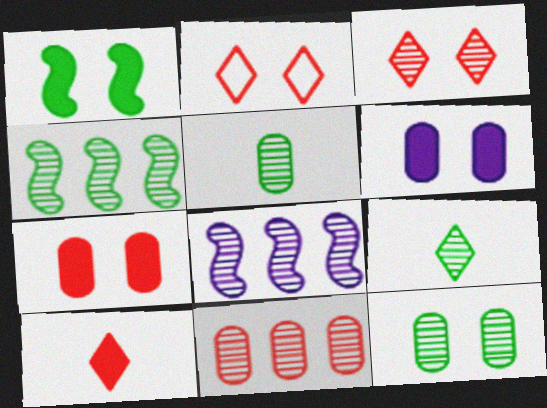[[3, 5, 8], 
[4, 9, 12]]